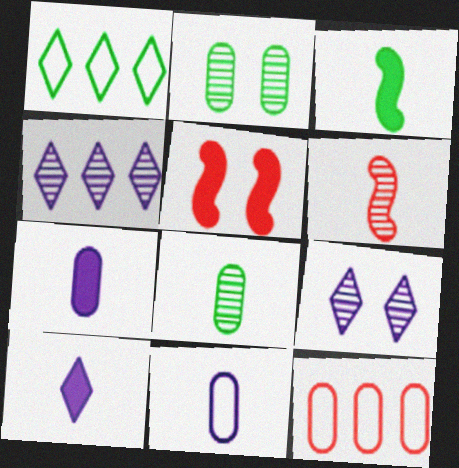[[1, 2, 3], 
[2, 4, 6], 
[2, 7, 12], 
[3, 9, 12]]